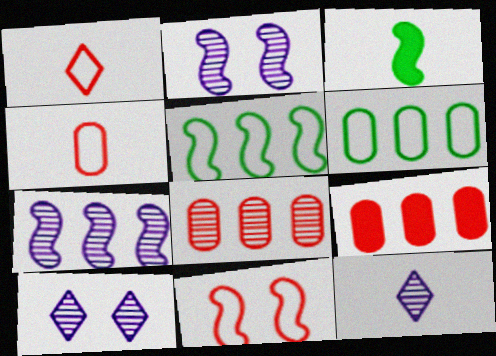[[3, 4, 12], 
[3, 7, 11]]